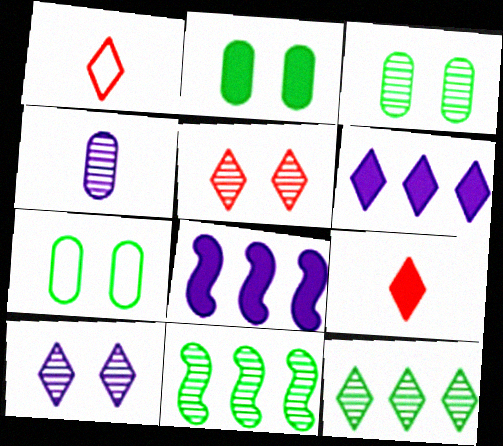[[1, 3, 8], 
[2, 3, 7], 
[2, 8, 9], 
[4, 5, 11]]